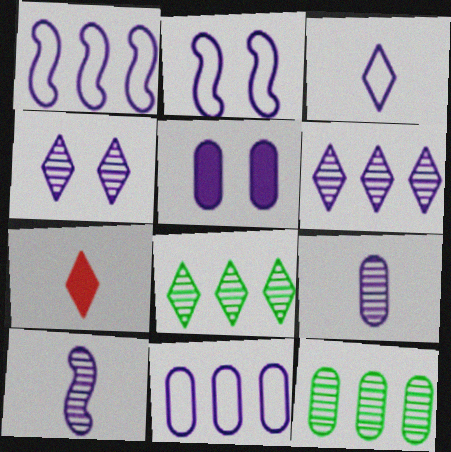[[2, 3, 11], 
[2, 4, 5], 
[2, 7, 12], 
[5, 9, 11]]